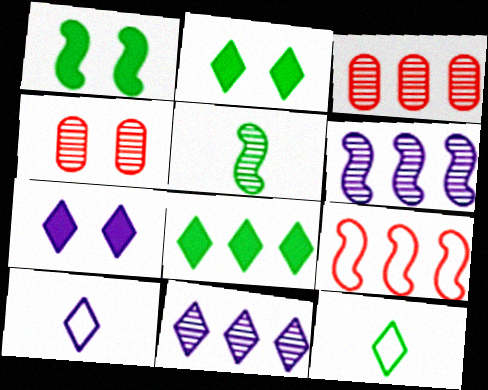[[1, 3, 10], 
[4, 5, 11], 
[7, 10, 11]]